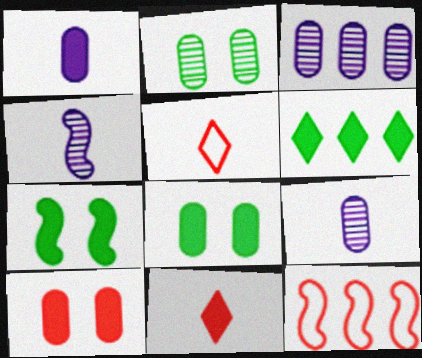[[3, 5, 7], 
[3, 6, 12], 
[4, 7, 12]]